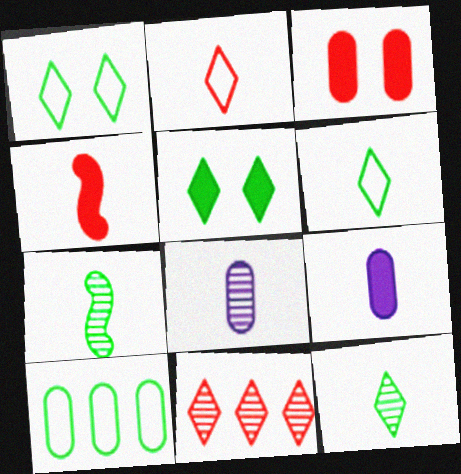[[2, 7, 9], 
[3, 8, 10], 
[4, 6, 8], 
[5, 7, 10]]